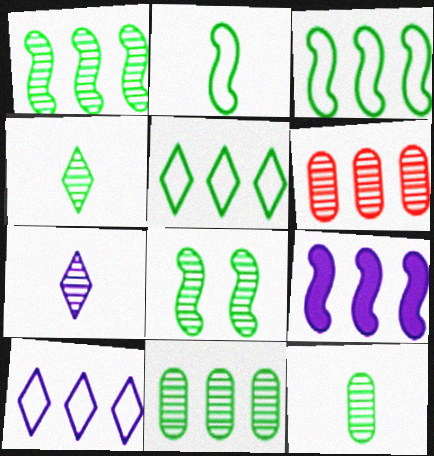[[4, 8, 11], 
[5, 6, 9], 
[6, 7, 8]]